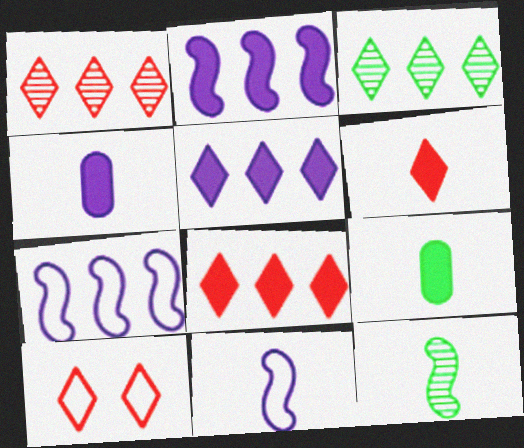[[1, 6, 10]]